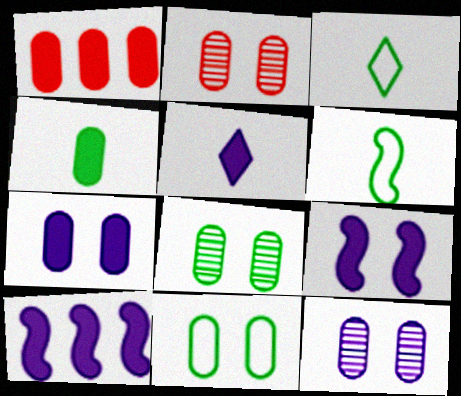[[1, 4, 7], 
[2, 3, 10], 
[2, 7, 11], 
[2, 8, 12], 
[5, 7, 10]]